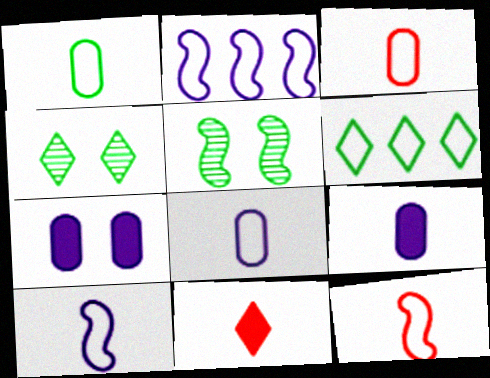[[1, 3, 8]]